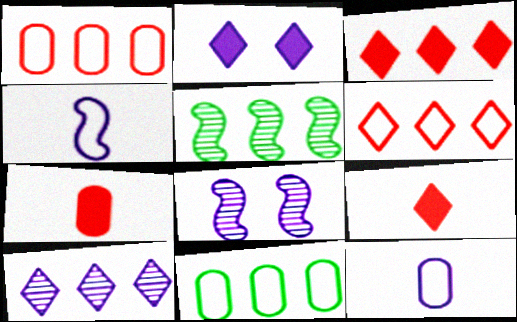[[8, 9, 11]]